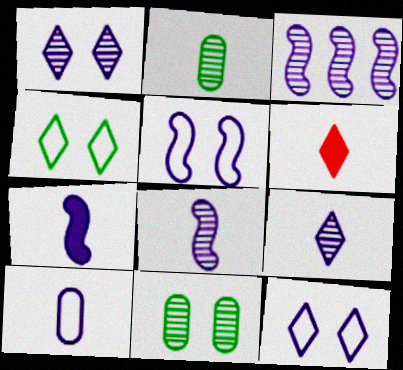[[3, 5, 7], 
[7, 9, 10]]